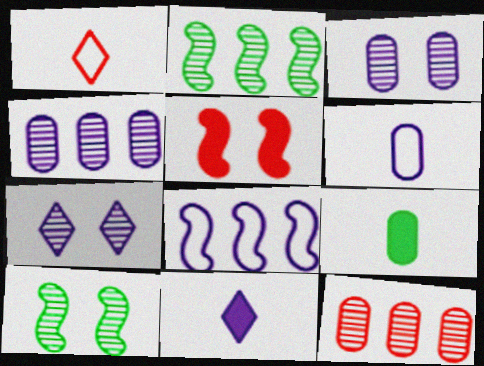[[1, 5, 12], 
[3, 8, 11]]